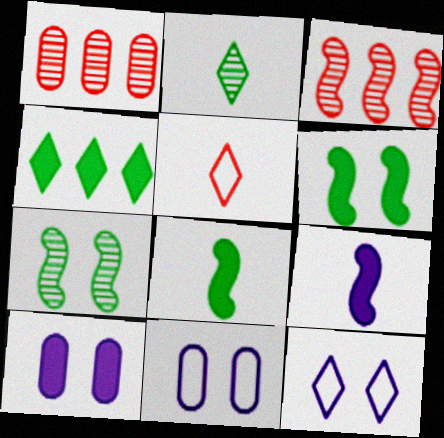[[1, 8, 12]]